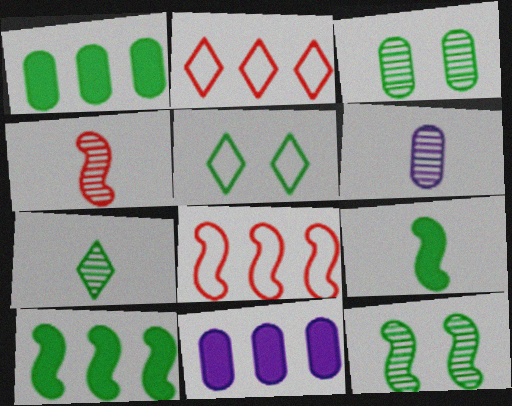[[4, 5, 11], 
[4, 6, 7]]